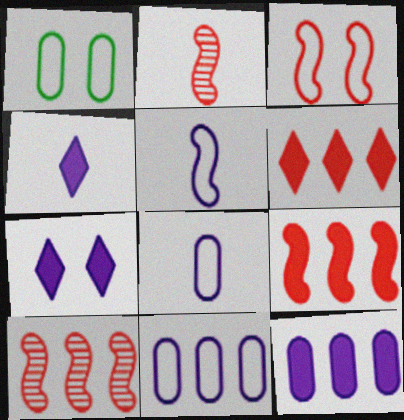[[1, 4, 10], 
[2, 3, 9]]